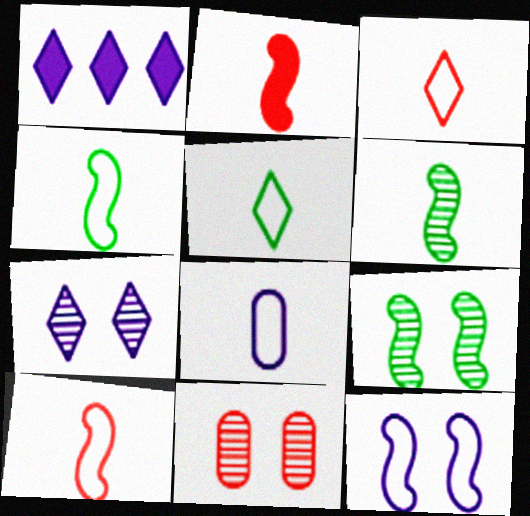[[1, 4, 11], 
[3, 4, 8], 
[5, 8, 10], 
[7, 9, 11]]